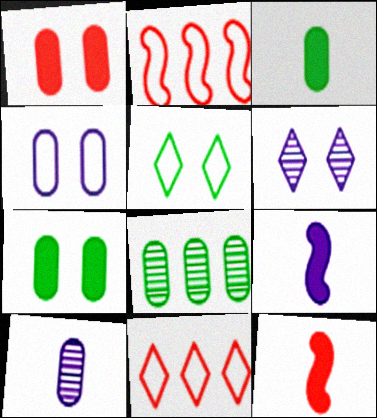[[2, 3, 6]]